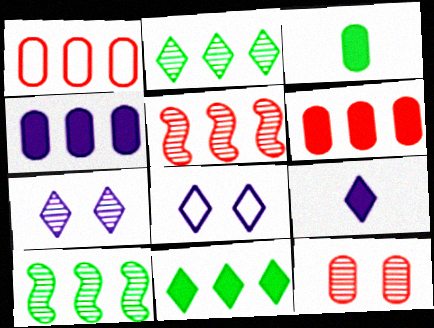[[3, 5, 8]]